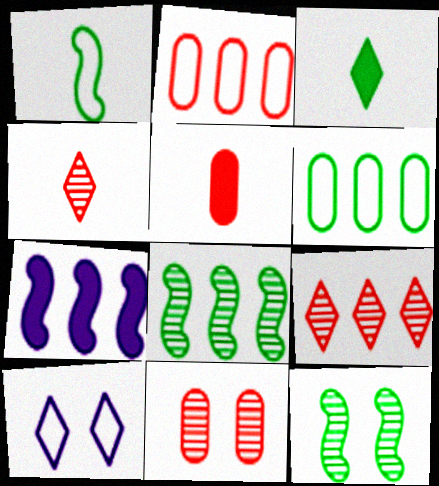[[1, 2, 10], 
[2, 5, 11], 
[3, 6, 12], 
[3, 9, 10], 
[5, 8, 10], 
[6, 7, 9]]